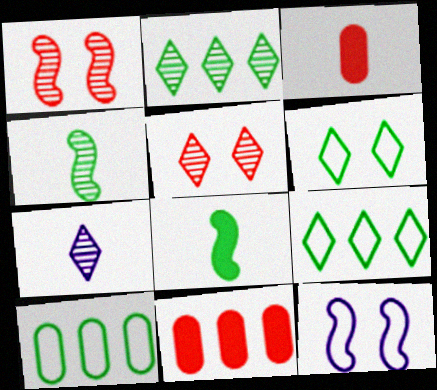[[2, 3, 12], 
[2, 5, 7]]